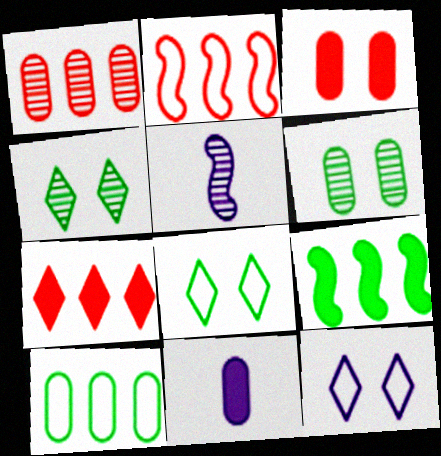[[1, 2, 7], 
[1, 4, 5], 
[2, 4, 11]]